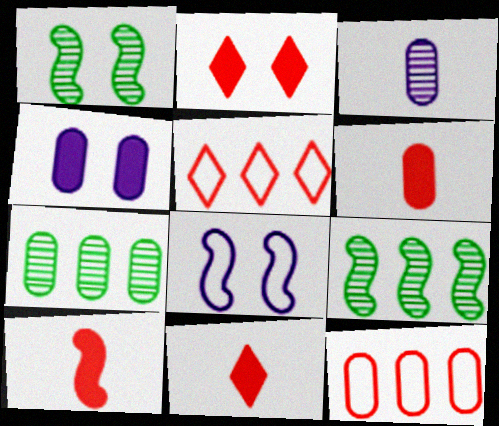[[6, 10, 11], 
[7, 8, 11], 
[8, 9, 10]]